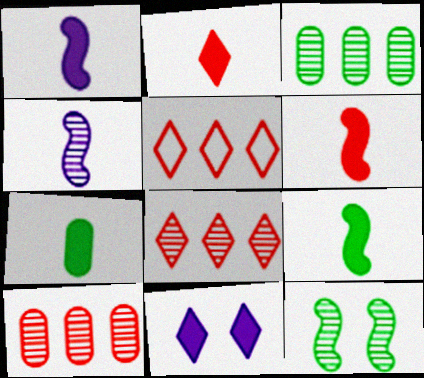[[1, 2, 7], 
[1, 6, 9]]